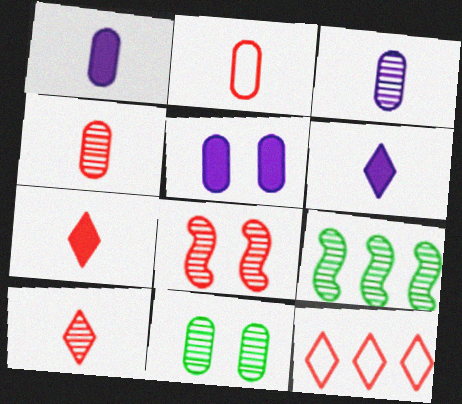[]